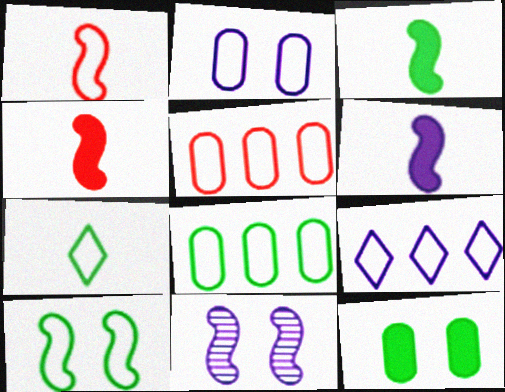[[3, 4, 6], 
[7, 8, 10]]